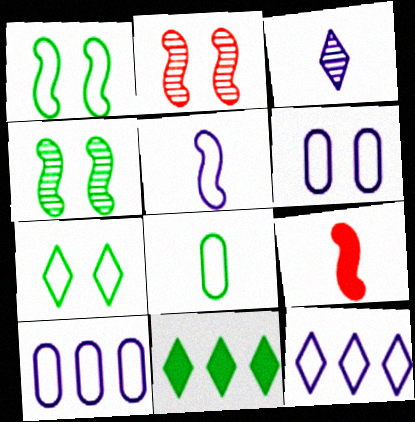[[3, 8, 9], 
[4, 8, 11], 
[5, 6, 12]]